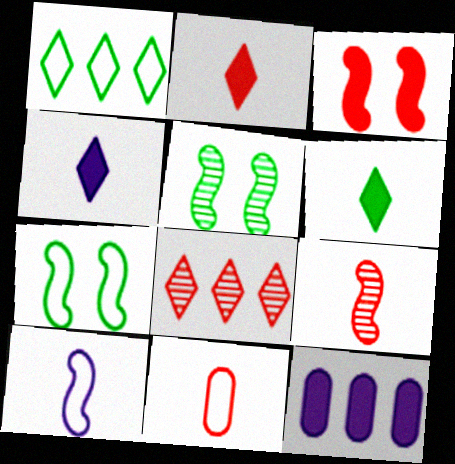[[2, 4, 6], 
[2, 9, 11], 
[3, 6, 12], 
[3, 8, 11]]